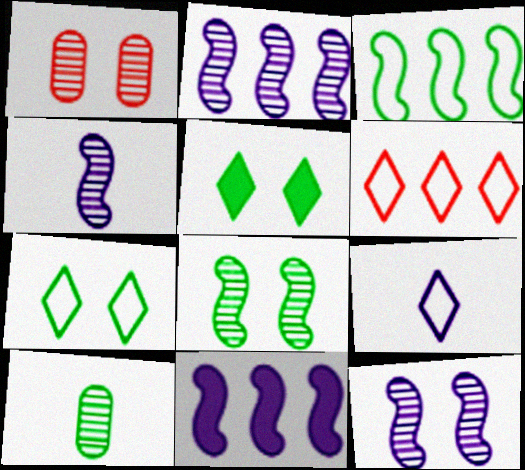[[2, 4, 12], 
[3, 5, 10], 
[6, 7, 9]]